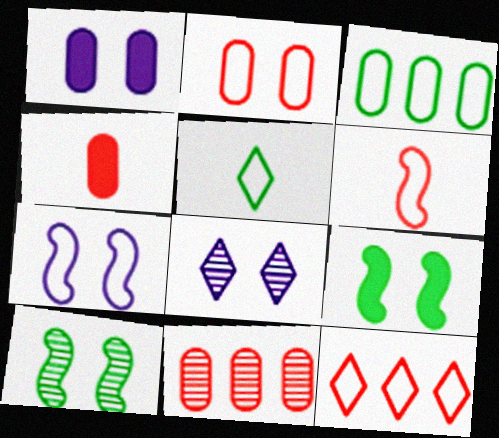[[1, 7, 8], 
[2, 4, 11], 
[2, 6, 12], 
[2, 8, 9]]